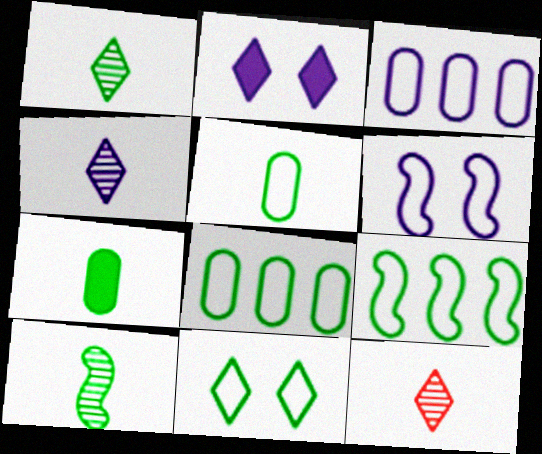[[1, 4, 12], 
[5, 9, 11]]